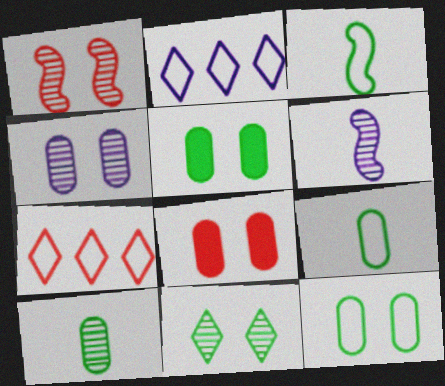[[1, 4, 11], 
[4, 8, 12], 
[5, 6, 7]]